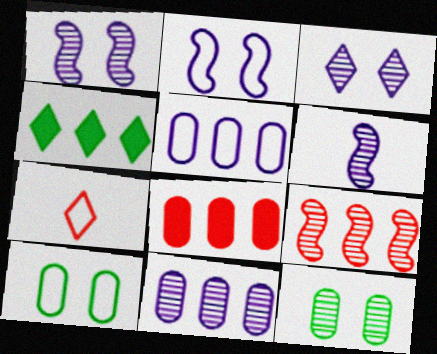[[3, 4, 7], 
[3, 6, 11], 
[4, 5, 9]]